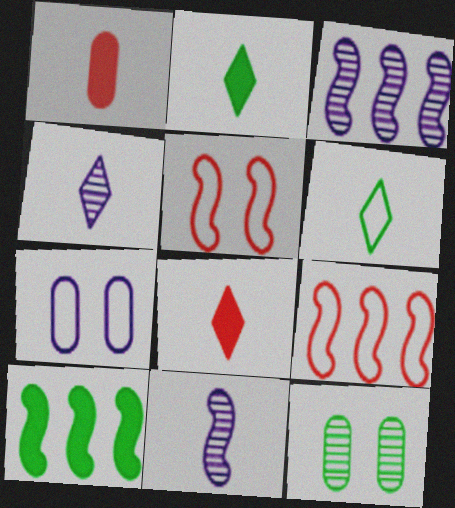[[1, 6, 11], 
[3, 9, 10], 
[4, 6, 8], 
[5, 10, 11], 
[6, 7, 9], 
[6, 10, 12]]